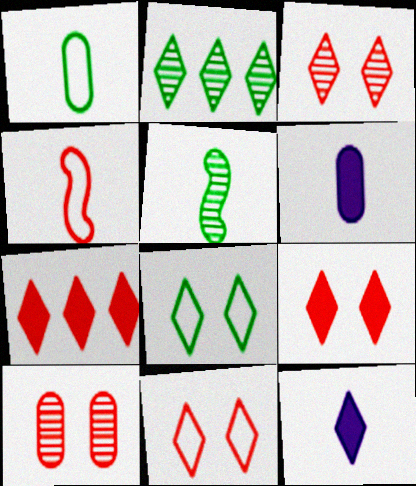[[2, 11, 12], 
[3, 9, 11], 
[4, 7, 10]]